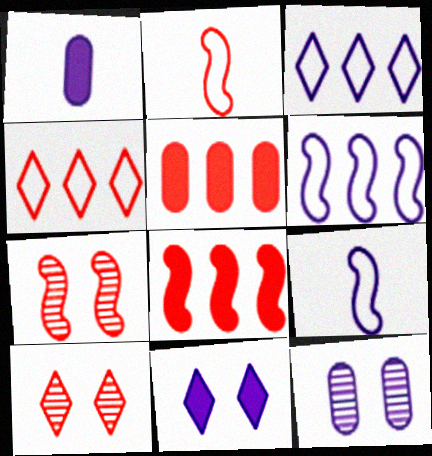[[2, 5, 10], 
[2, 7, 8]]